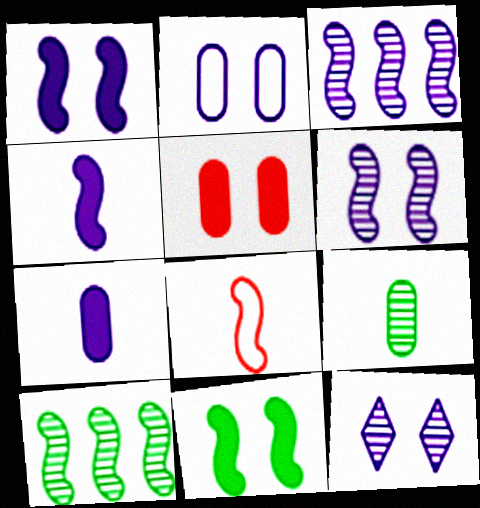[[1, 2, 12], 
[1, 8, 10], 
[3, 8, 11]]